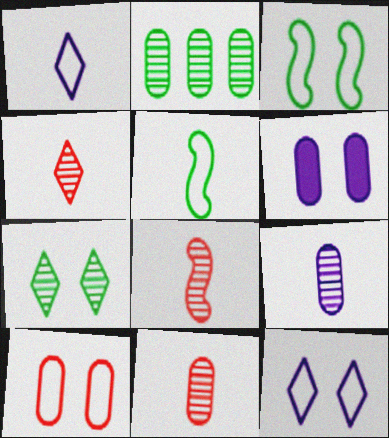[[3, 10, 12], 
[4, 8, 11]]